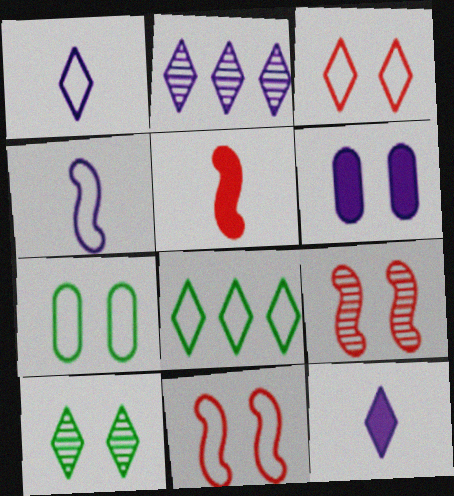[[1, 3, 8], 
[2, 4, 6], 
[2, 5, 7], 
[6, 10, 11]]